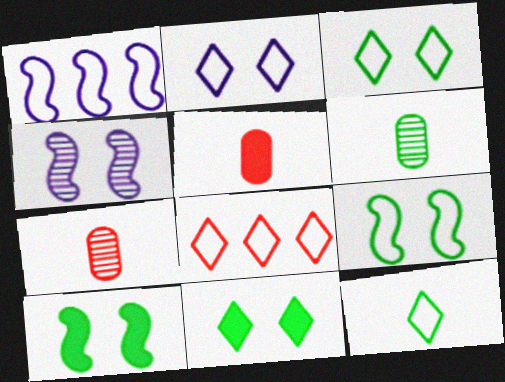[[1, 7, 11], 
[2, 8, 12]]